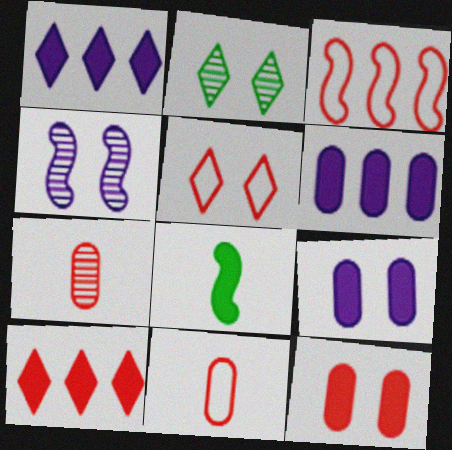[[1, 8, 12], 
[3, 4, 8], 
[3, 5, 11], 
[8, 9, 10]]